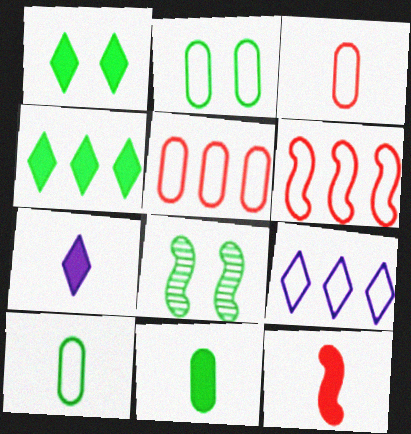[[1, 2, 8], 
[4, 8, 10], 
[5, 7, 8], 
[7, 11, 12]]